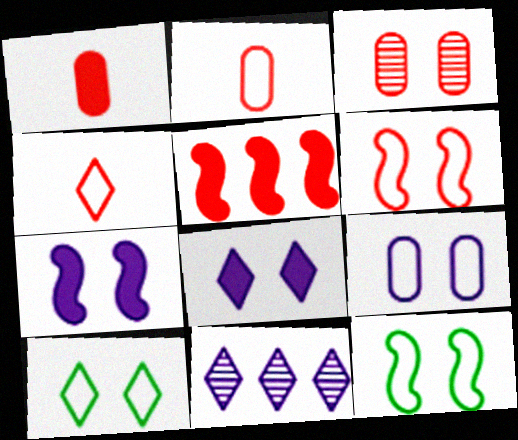[[1, 11, 12], 
[3, 4, 5], 
[3, 7, 10], 
[3, 8, 12], 
[6, 9, 10]]